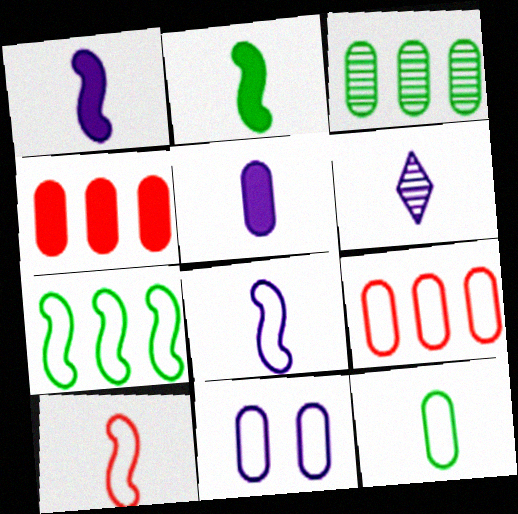[[5, 6, 8], 
[9, 11, 12]]